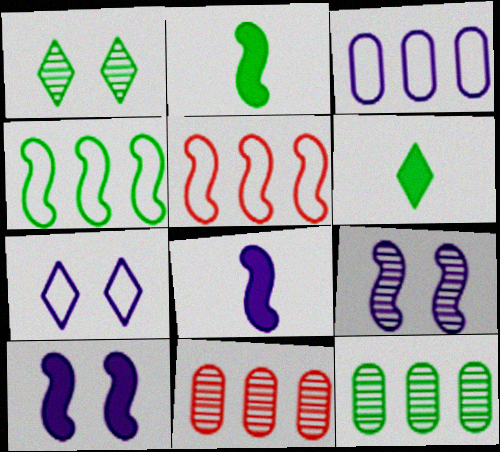[[2, 5, 9], 
[2, 7, 11]]